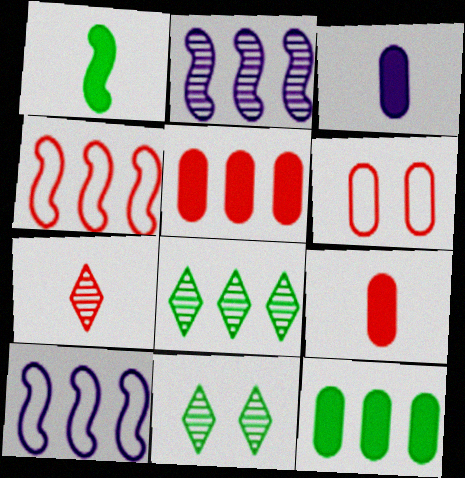[[3, 4, 11], 
[5, 8, 10], 
[9, 10, 11]]